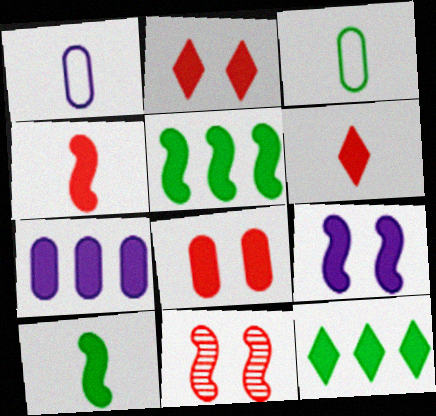[[1, 11, 12], 
[2, 7, 10], 
[4, 5, 9]]